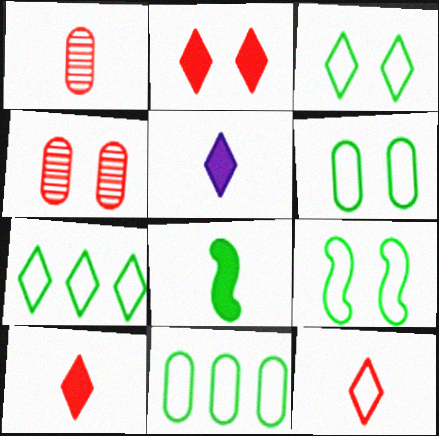[[3, 6, 9]]